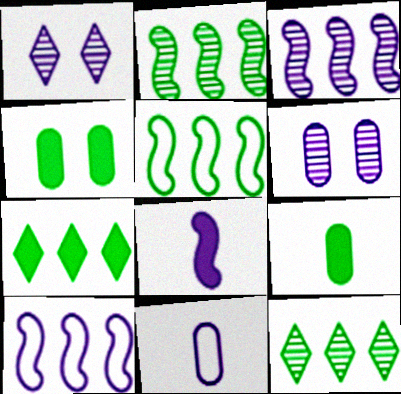[]